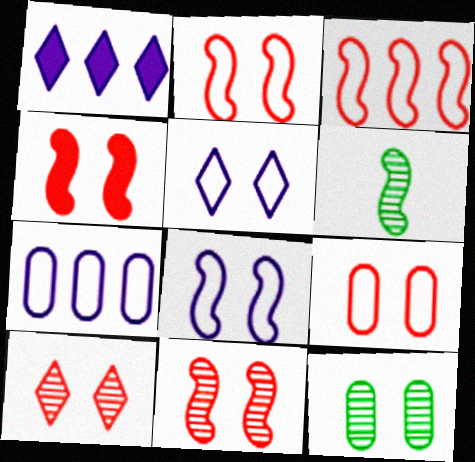[[1, 6, 9], 
[2, 4, 11], 
[4, 5, 12], 
[4, 9, 10]]